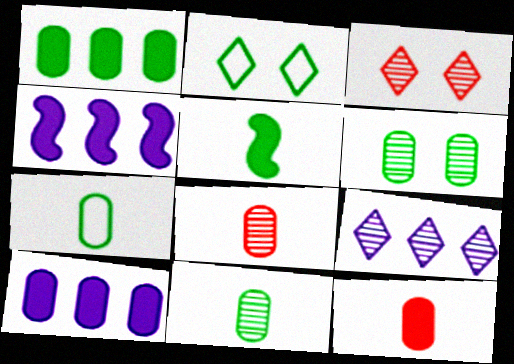[[1, 6, 7], 
[2, 4, 8], 
[3, 4, 7]]